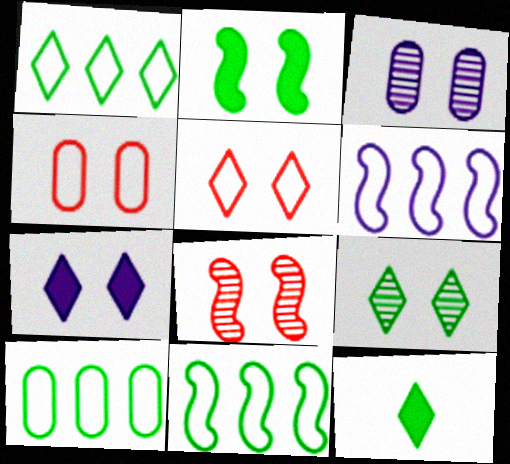[[1, 9, 12], 
[1, 10, 11], 
[2, 3, 5], 
[3, 8, 9], 
[5, 7, 9]]